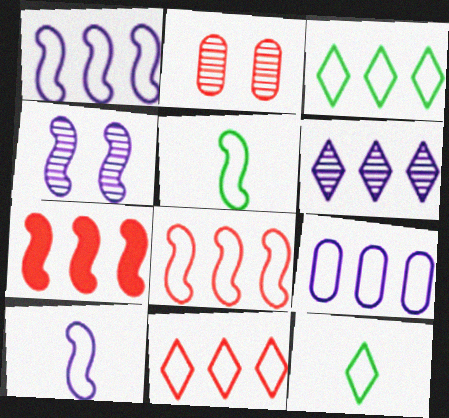[[3, 8, 9], 
[4, 5, 7]]